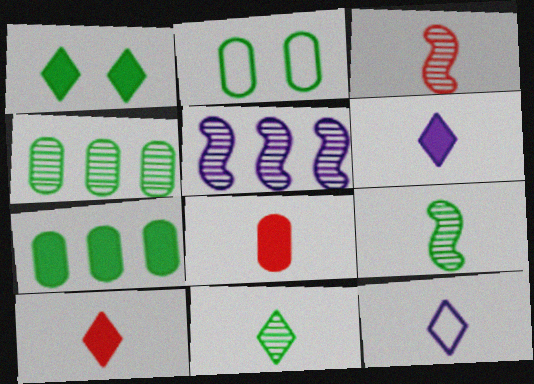[[2, 5, 10], 
[8, 9, 12], 
[10, 11, 12]]